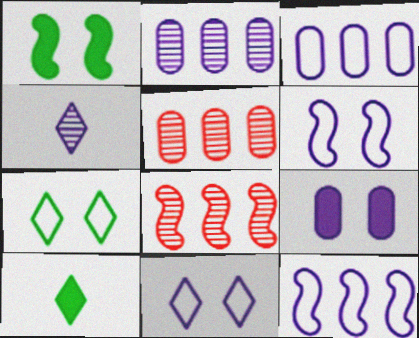[[4, 9, 12], 
[5, 6, 10]]